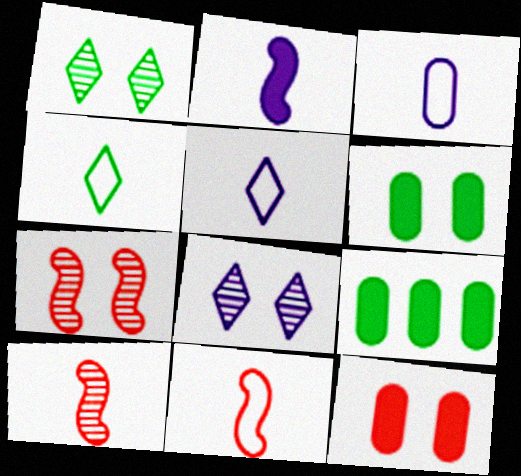[[3, 4, 11], 
[5, 7, 9], 
[8, 9, 11]]